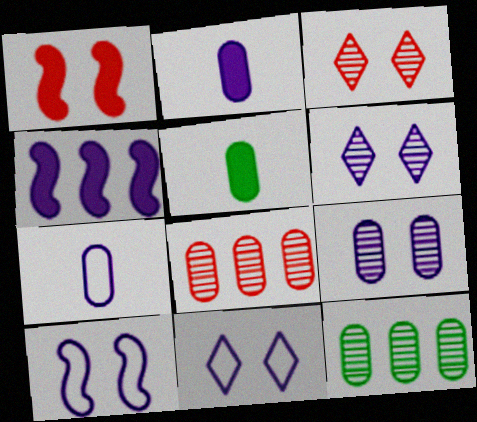[[4, 6, 7]]